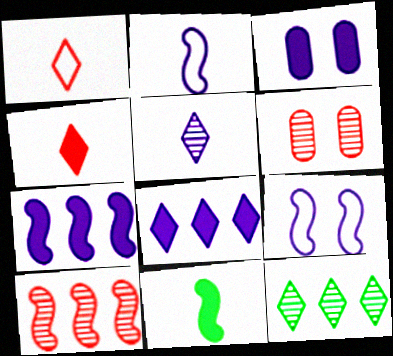[[9, 10, 11]]